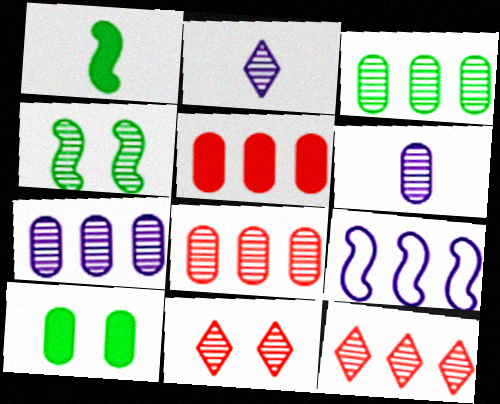[[2, 4, 8], 
[3, 7, 8], 
[4, 6, 12]]